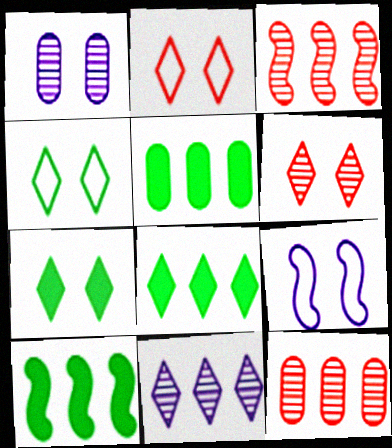[[5, 8, 10]]